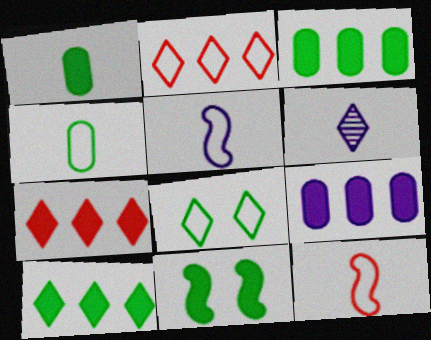[[1, 6, 12], 
[1, 10, 11], 
[6, 7, 8]]